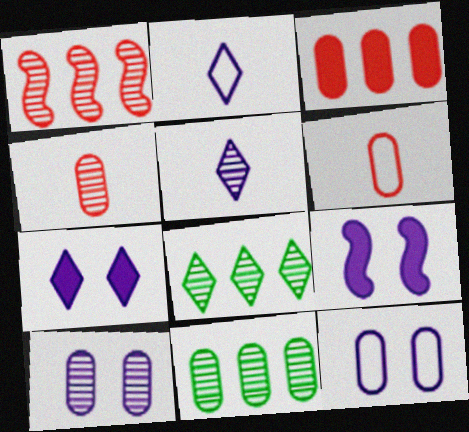[[4, 10, 11], 
[6, 8, 9]]